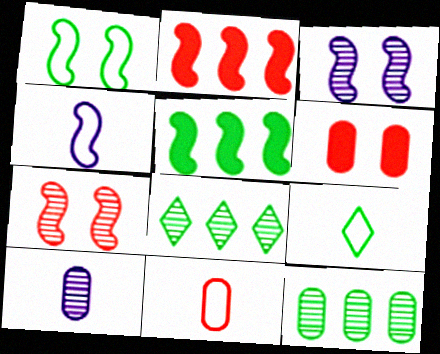[[4, 5, 7], 
[4, 6, 8], 
[4, 9, 11], 
[7, 8, 10]]